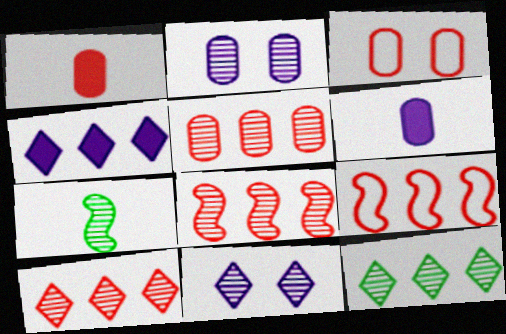[[1, 3, 5], 
[2, 7, 10], 
[3, 4, 7], 
[5, 7, 11], 
[5, 8, 10]]